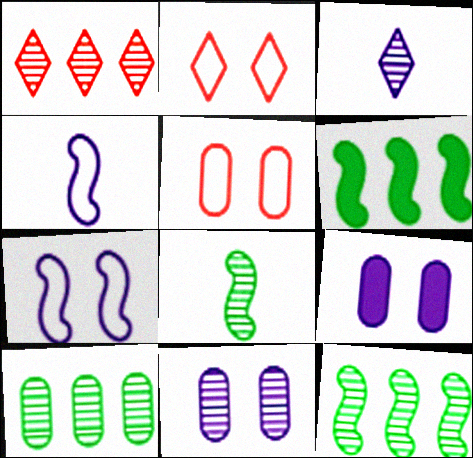[[1, 8, 11], 
[3, 5, 6]]